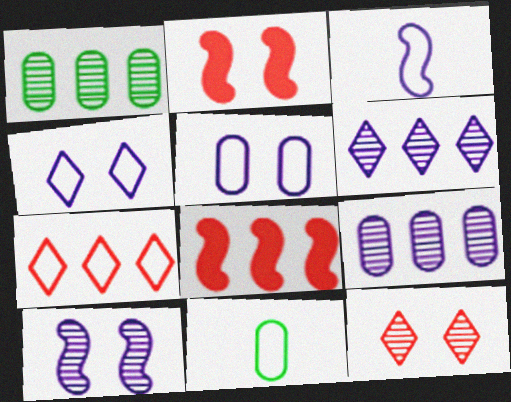[[2, 6, 11]]